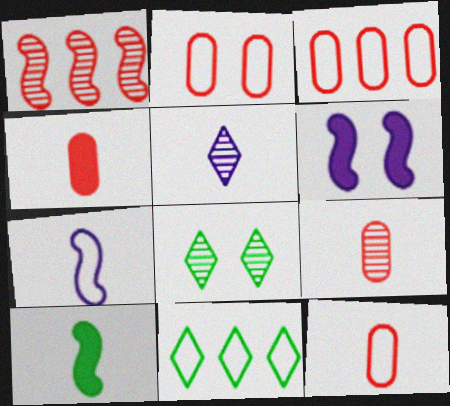[[2, 3, 12], 
[2, 6, 8], 
[2, 7, 11], 
[4, 9, 12], 
[5, 10, 12], 
[6, 9, 11]]